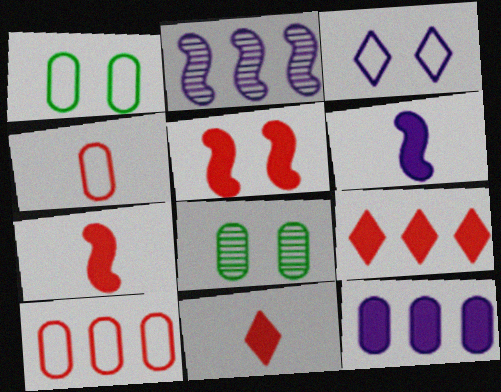[[1, 2, 11], 
[3, 5, 8], 
[4, 8, 12]]